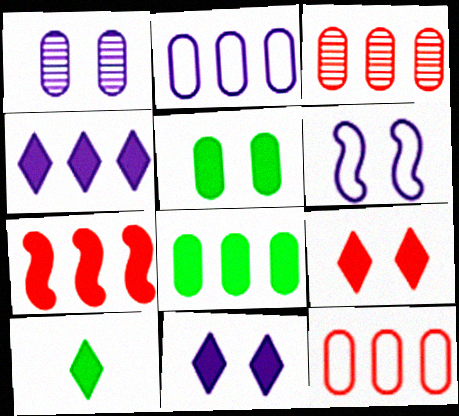[[1, 6, 11], 
[2, 3, 8], 
[3, 6, 10], 
[4, 7, 8], 
[4, 9, 10]]